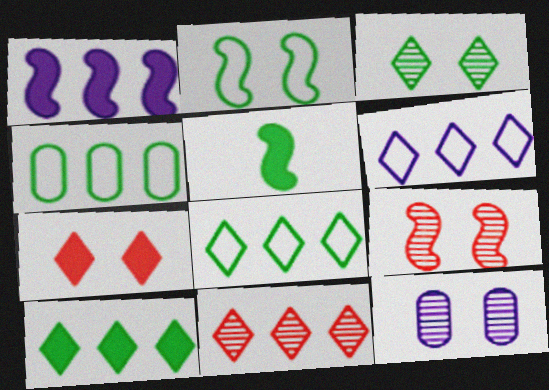[[1, 4, 11], 
[2, 7, 12], 
[3, 4, 5], 
[3, 9, 12], 
[6, 10, 11]]